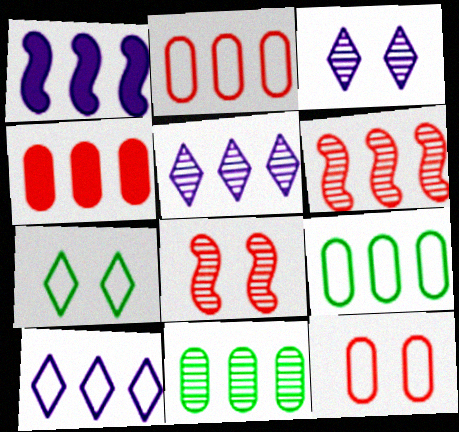[[5, 6, 11]]